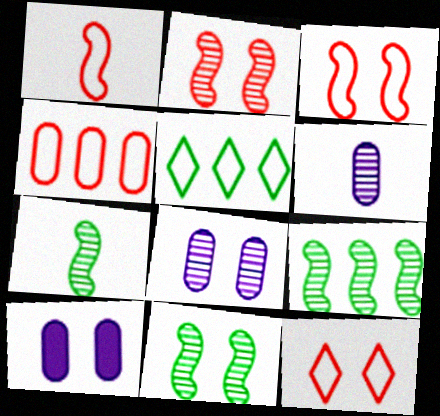[[1, 4, 12], 
[7, 9, 11], 
[10, 11, 12]]